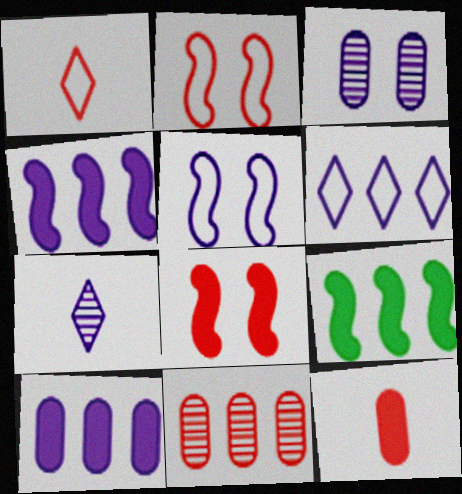[[1, 3, 9], 
[1, 8, 11], 
[5, 7, 10], 
[6, 9, 11]]